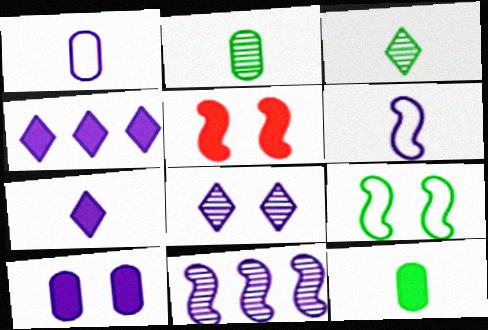[[4, 5, 12]]